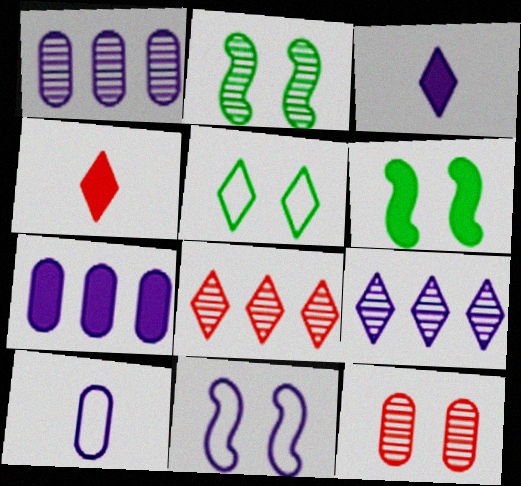[[1, 3, 11], 
[3, 5, 8], 
[4, 5, 9], 
[4, 6, 7], 
[6, 8, 10]]